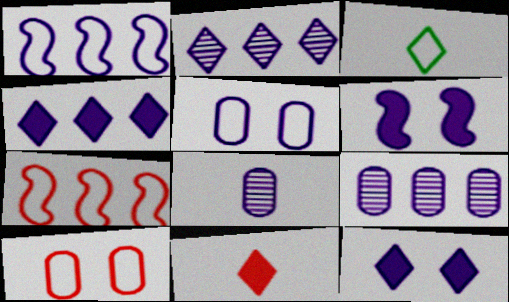[[1, 3, 10], 
[1, 4, 9], 
[1, 8, 12], 
[3, 5, 7]]